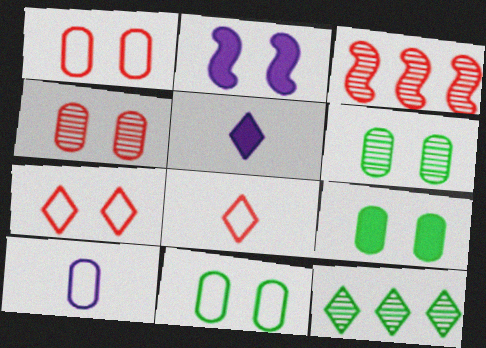[[2, 6, 7], 
[3, 5, 11], 
[5, 7, 12], 
[6, 9, 11]]